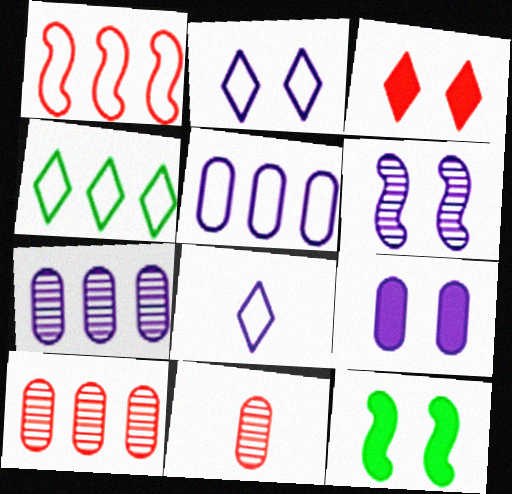[[1, 3, 11], 
[1, 4, 5], 
[2, 6, 9], 
[3, 9, 12], 
[8, 10, 12]]